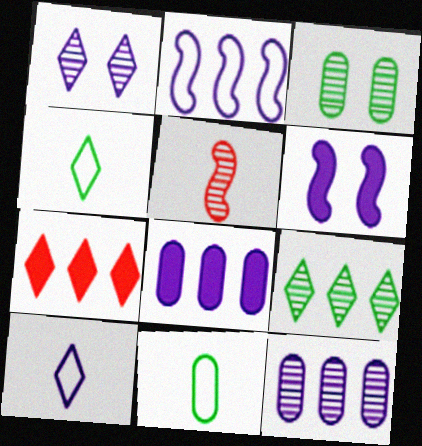[[1, 4, 7], 
[6, 10, 12]]